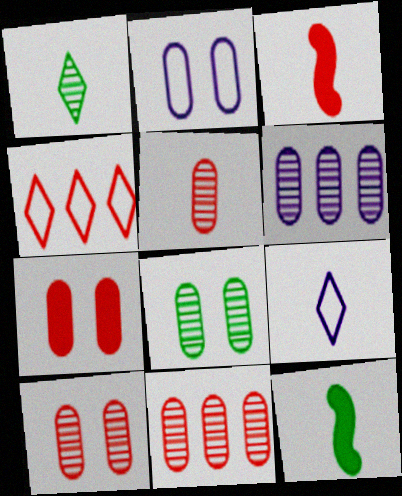[[2, 7, 8], 
[3, 4, 10], 
[5, 6, 8], 
[5, 9, 12], 
[5, 10, 11]]